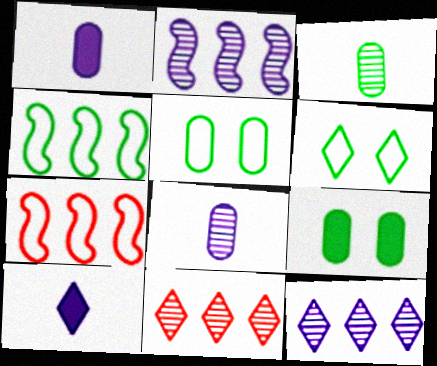[[6, 10, 11]]